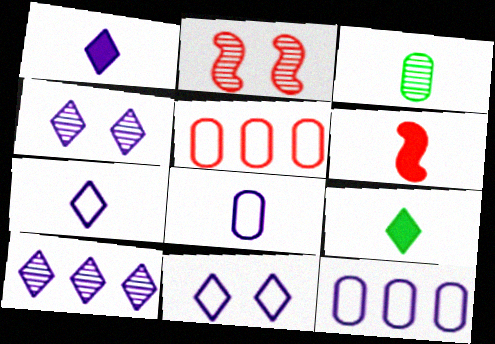[[1, 10, 11], 
[2, 3, 10], 
[2, 9, 12], 
[3, 6, 7]]